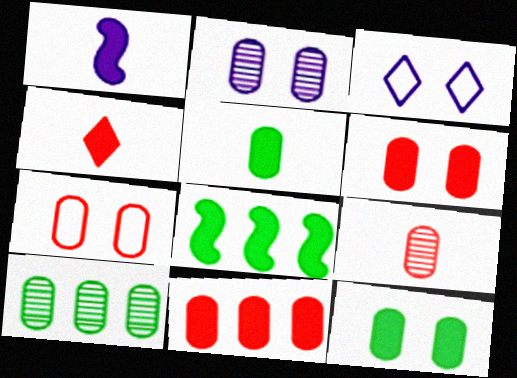[[1, 4, 5], 
[2, 7, 12], 
[2, 9, 10], 
[3, 8, 9], 
[7, 9, 11]]